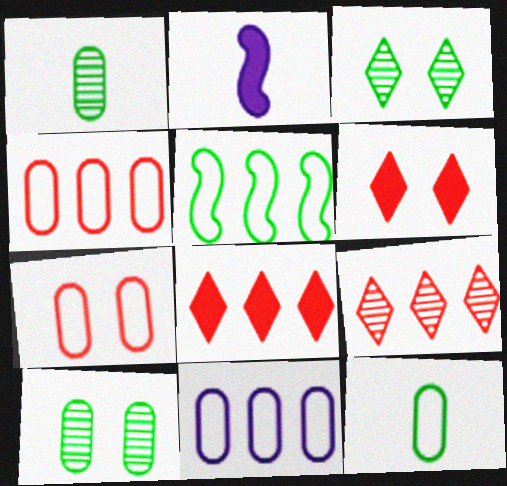[[2, 3, 4], 
[7, 11, 12]]